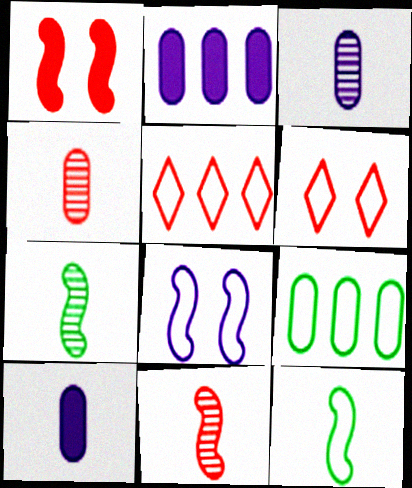[[1, 4, 5], 
[2, 6, 7]]